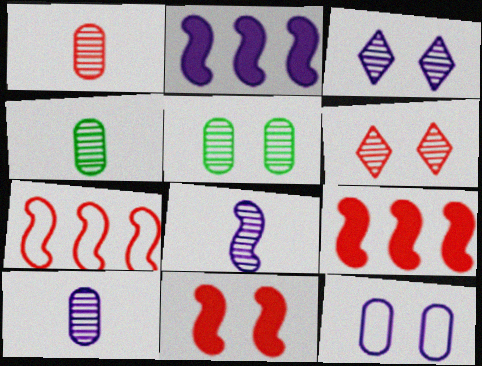[[1, 4, 10]]